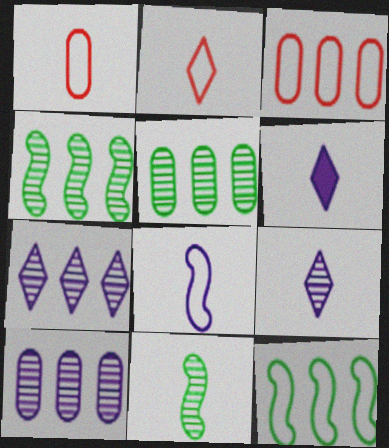[[1, 6, 11]]